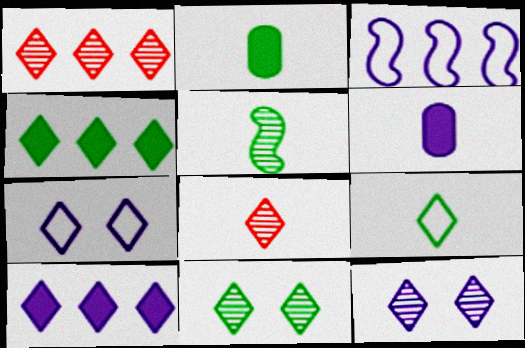[[2, 5, 9], 
[3, 6, 12], 
[4, 7, 8], 
[4, 9, 11]]